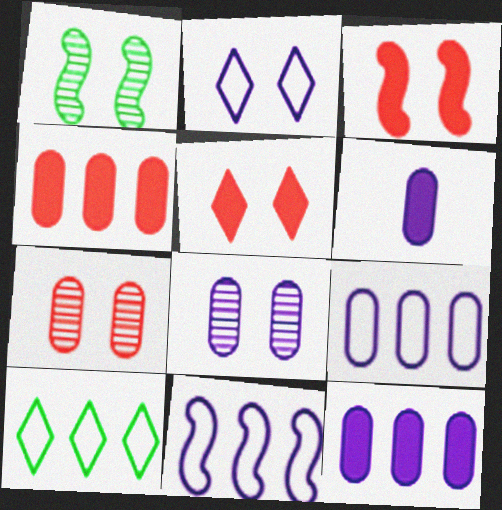[[6, 8, 9]]